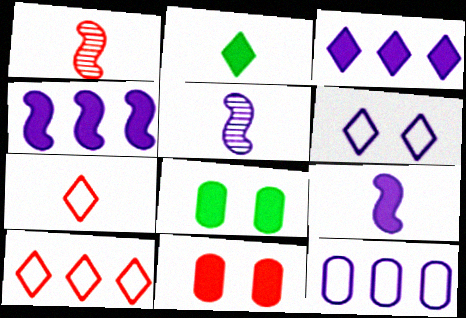[[1, 10, 11], 
[2, 4, 11], 
[5, 8, 10]]